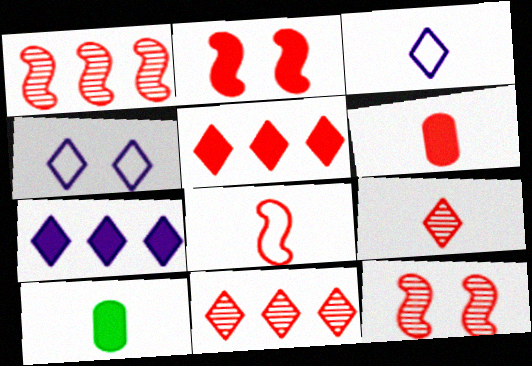[[1, 2, 8], 
[1, 4, 10], 
[2, 5, 6], 
[2, 7, 10], 
[6, 8, 9]]